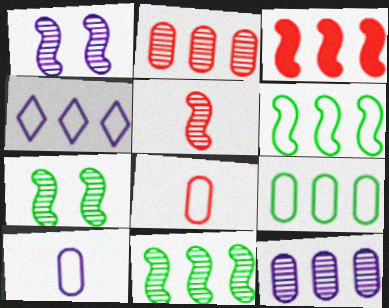[[1, 5, 11]]